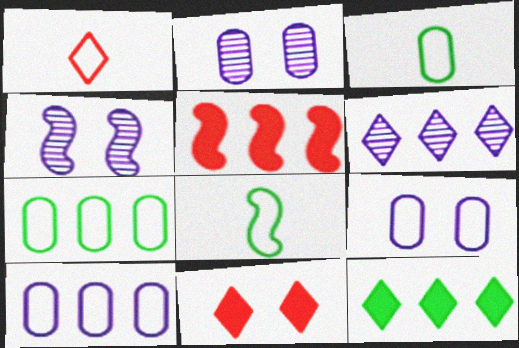[[4, 5, 8], 
[5, 6, 7]]